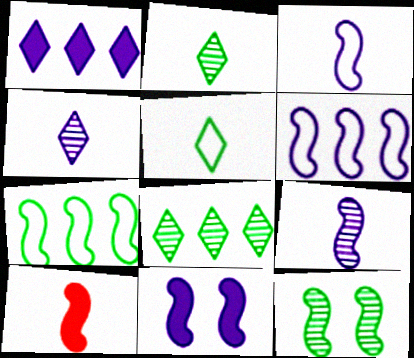[[6, 9, 11], 
[6, 10, 12]]